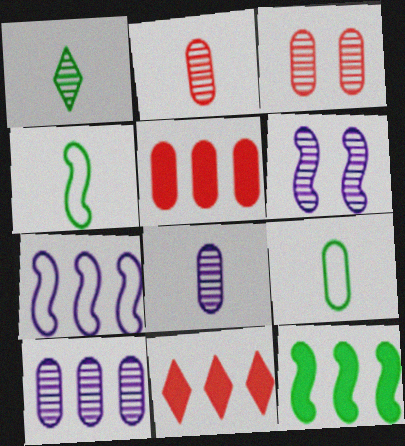[[6, 9, 11]]